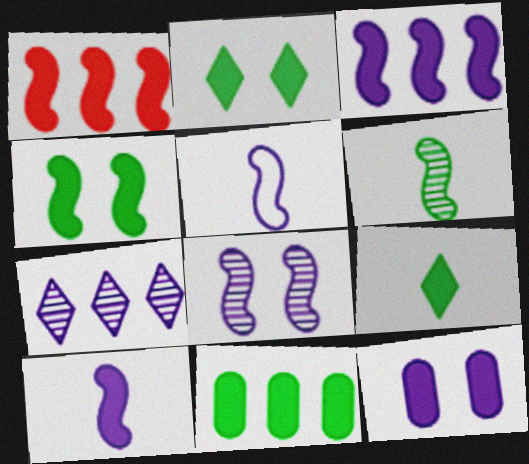[[1, 4, 10], 
[1, 9, 12], 
[3, 5, 8], 
[4, 9, 11], 
[5, 7, 12]]